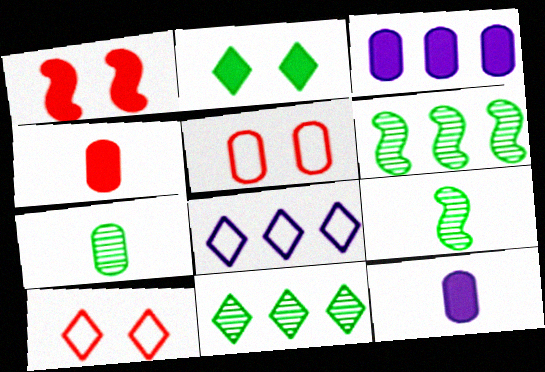[[1, 7, 8], 
[3, 5, 7], 
[3, 9, 10], 
[6, 10, 12]]